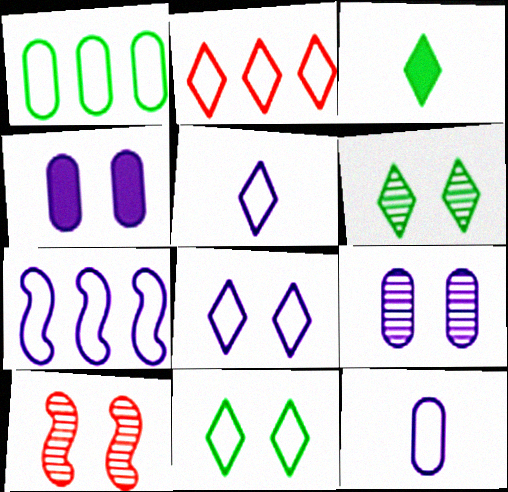[[1, 2, 7], 
[2, 5, 11], 
[4, 10, 11], 
[6, 9, 10], 
[7, 8, 12]]